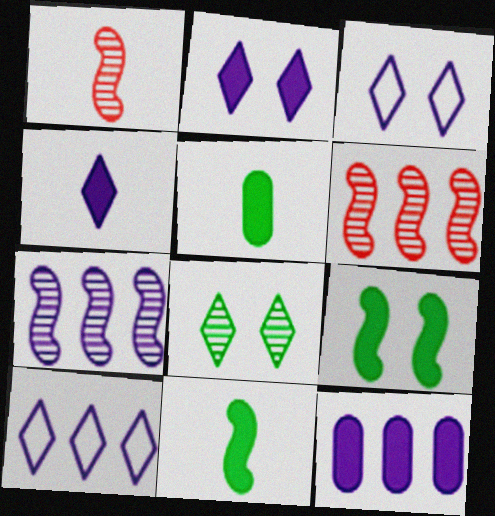[[3, 5, 6], 
[7, 10, 12]]